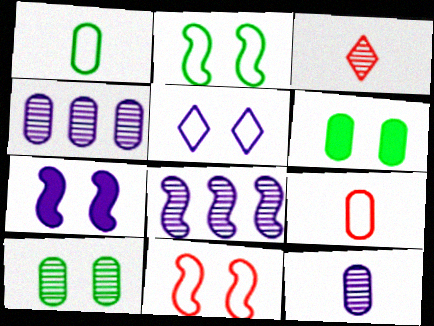[[3, 8, 10], 
[4, 6, 9]]